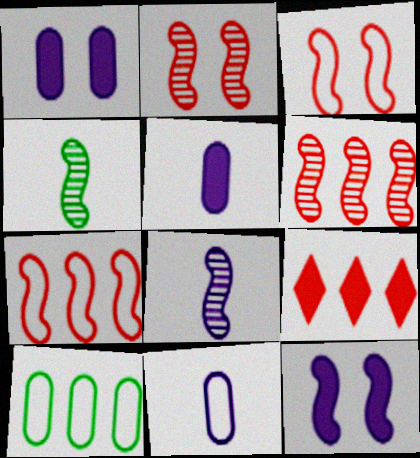[[4, 7, 12]]